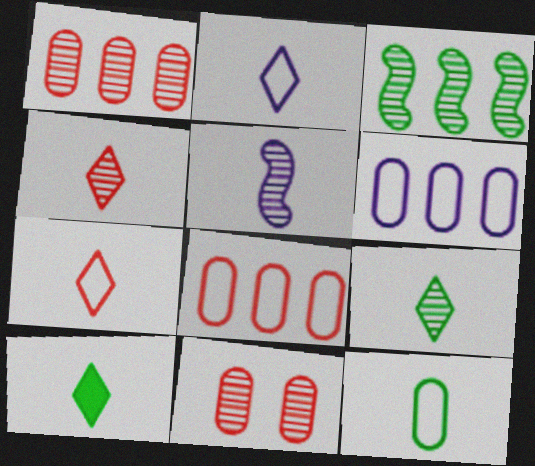[[2, 4, 10]]